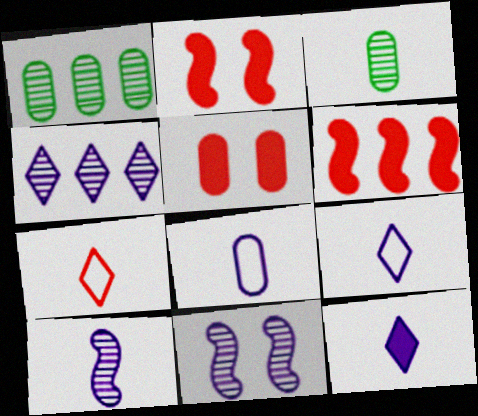[[1, 2, 9], 
[1, 5, 8], 
[8, 10, 12]]